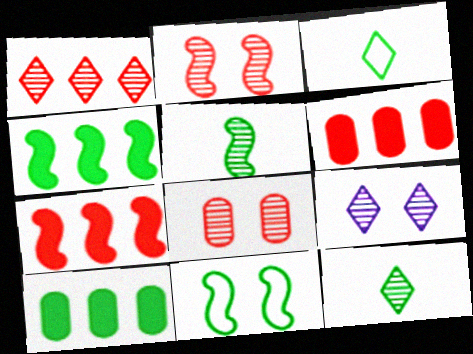[[1, 9, 12], 
[4, 5, 11], 
[10, 11, 12]]